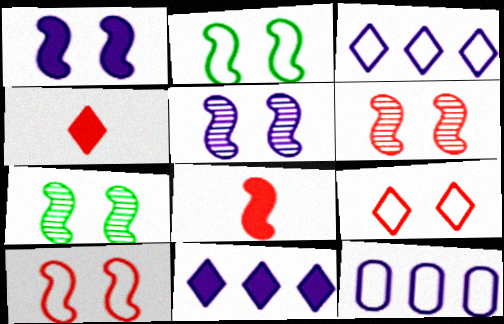[[1, 2, 6], 
[1, 7, 10], 
[4, 7, 12], 
[5, 6, 7]]